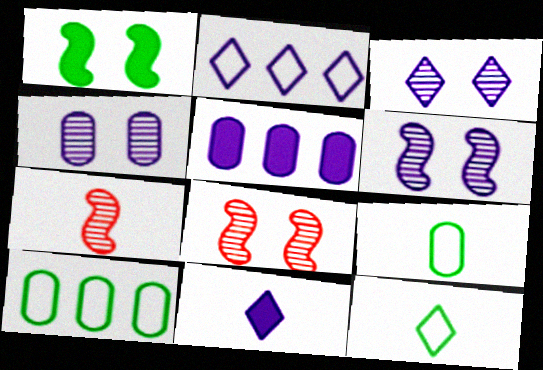[[2, 3, 11], 
[3, 4, 6], 
[5, 8, 12], 
[7, 9, 11], 
[8, 10, 11]]